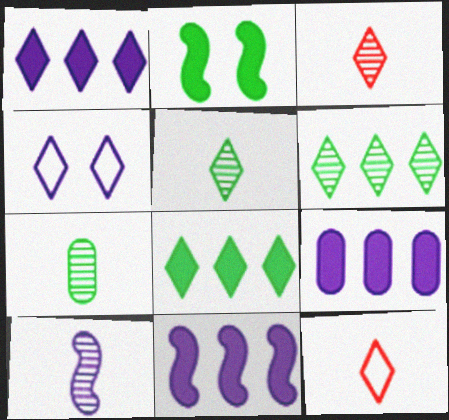[[1, 9, 11], 
[3, 4, 8], 
[3, 7, 10], 
[4, 9, 10]]